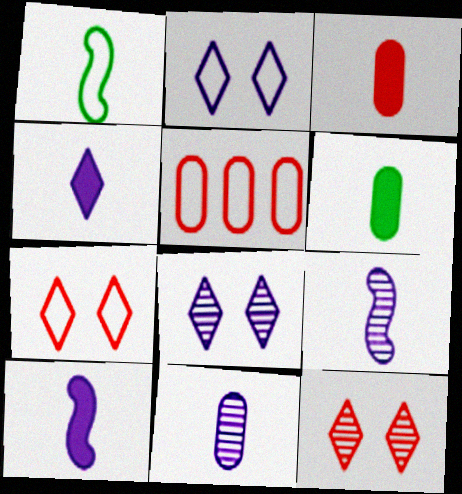[[1, 2, 5]]